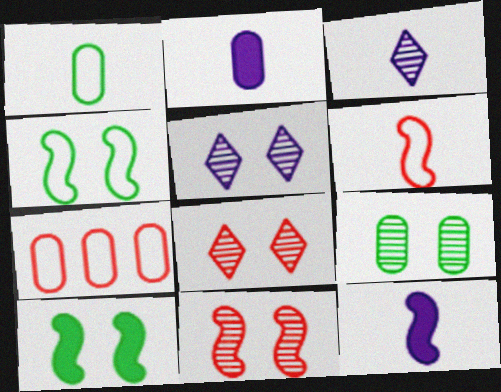[[2, 7, 9], 
[3, 7, 10], 
[5, 9, 11]]